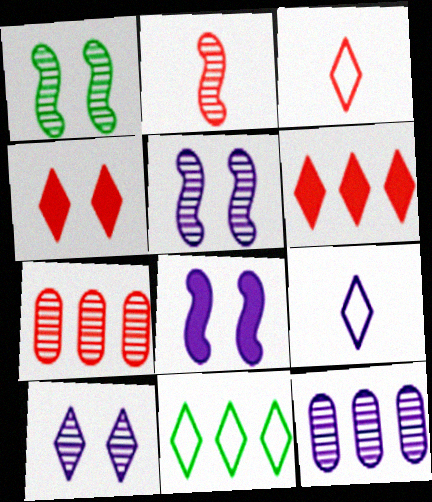[[8, 9, 12]]